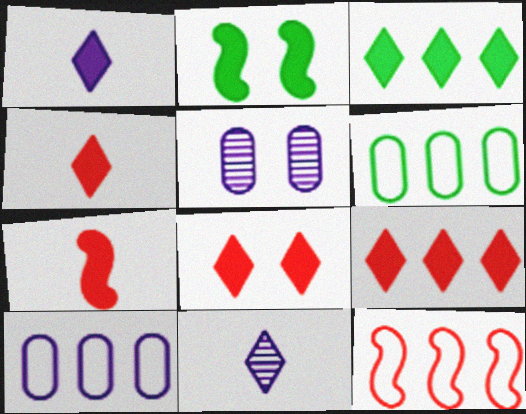[[1, 3, 8], 
[4, 8, 9]]